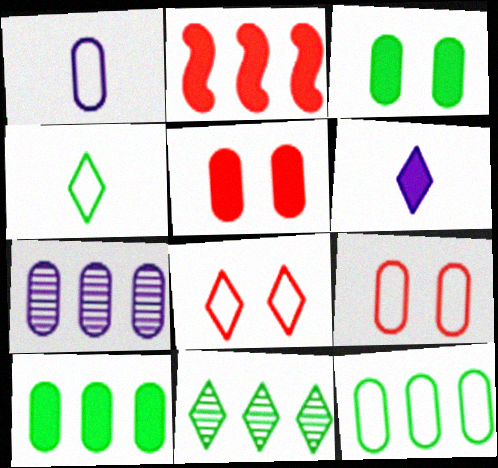[[1, 9, 12], 
[2, 3, 6], 
[6, 8, 11]]